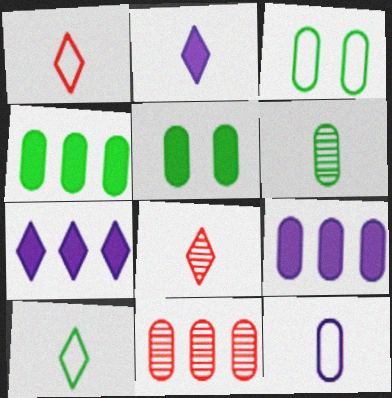[[2, 8, 10], 
[3, 4, 6], 
[5, 11, 12]]